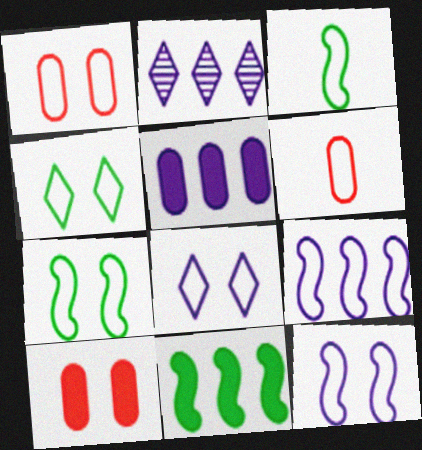[[1, 4, 12], 
[1, 7, 8], 
[2, 3, 10], 
[2, 5, 9], 
[4, 6, 9]]